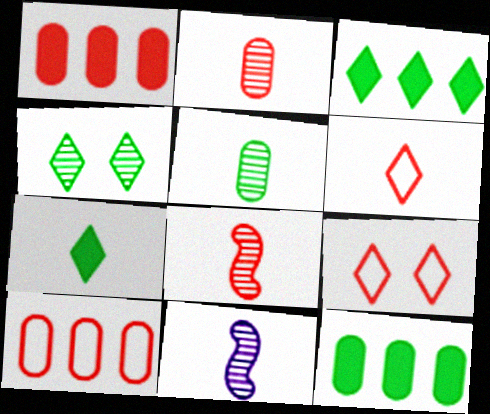[[1, 8, 9], 
[9, 11, 12]]